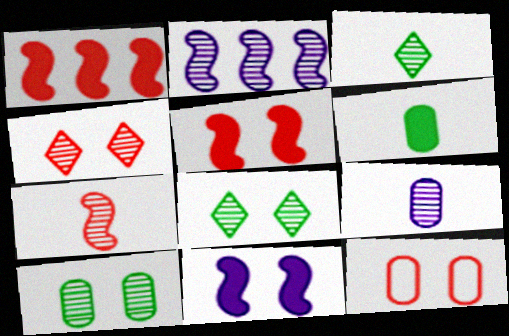[[3, 7, 9], 
[4, 5, 12], 
[8, 11, 12]]